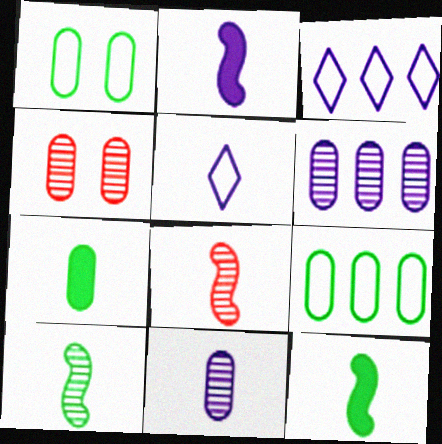[[2, 5, 11], 
[3, 4, 12], 
[5, 7, 8]]